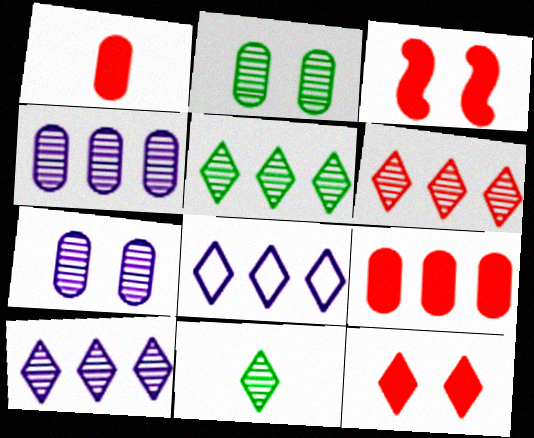[[5, 6, 10], 
[8, 11, 12]]